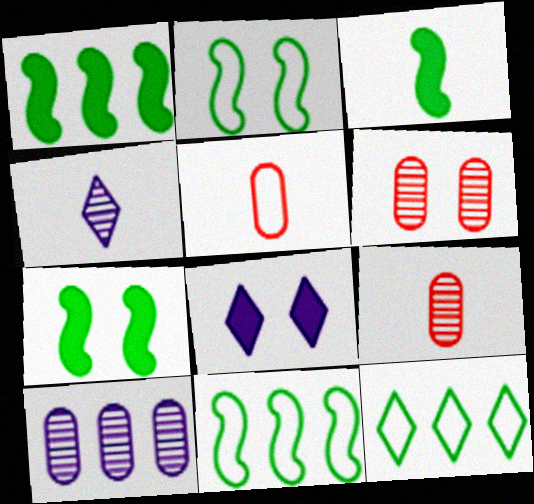[[1, 3, 7], 
[2, 6, 8], 
[3, 4, 5], 
[8, 9, 11]]